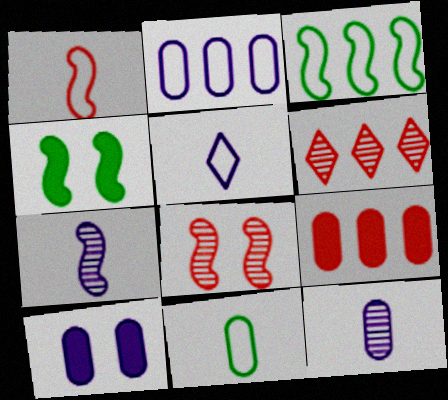[[1, 5, 11], 
[2, 10, 12]]